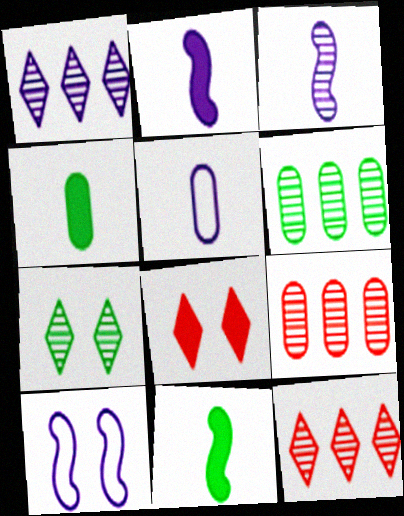[[3, 7, 9], 
[4, 10, 12]]